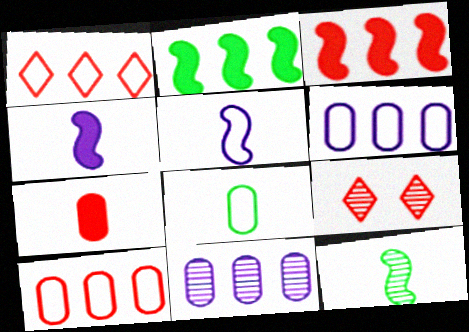[[1, 2, 11], 
[9, 11, 12]]